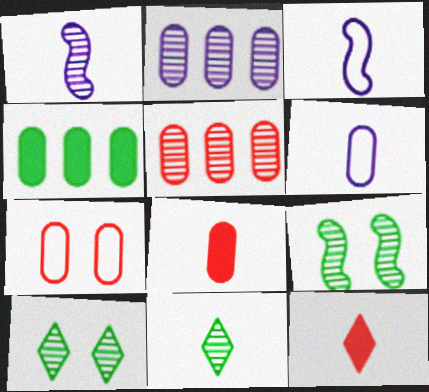[[1, 5, 10], 
[3, 8, 11], 
[5, 7, 8]]